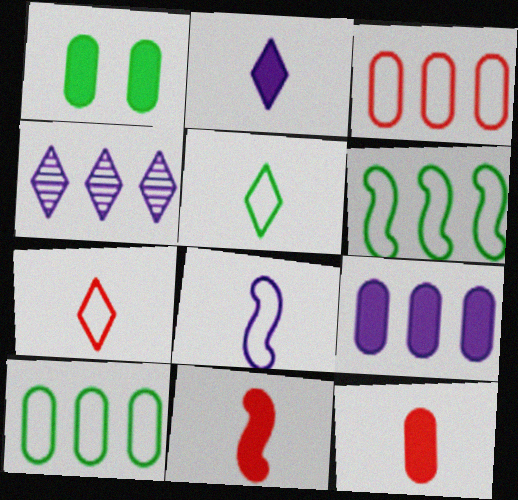[[1, 9, 12]]